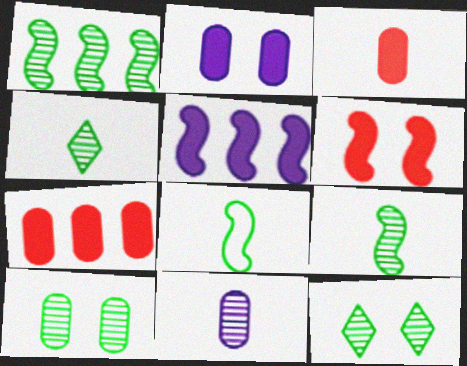[[1, 4, 10]]